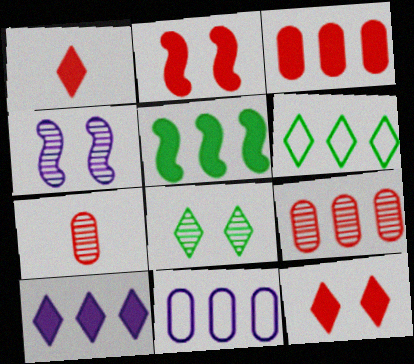[[1, 2, 3], 
[3, 5, 10]]